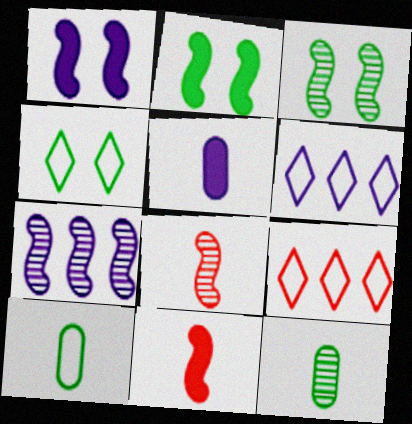[[1, 9, 12], 
[3, 5, 9], 
[3, 7, 8]]